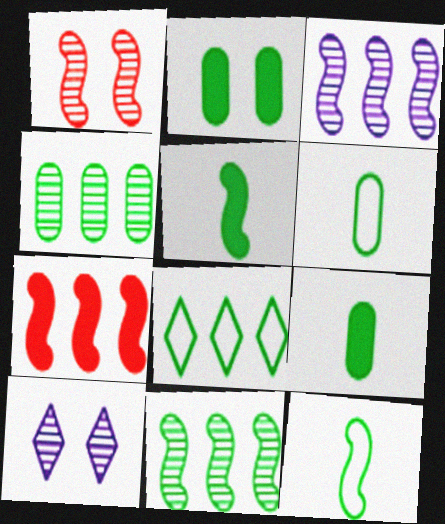[[2, 4, 6], 
[6, 7, 10]]